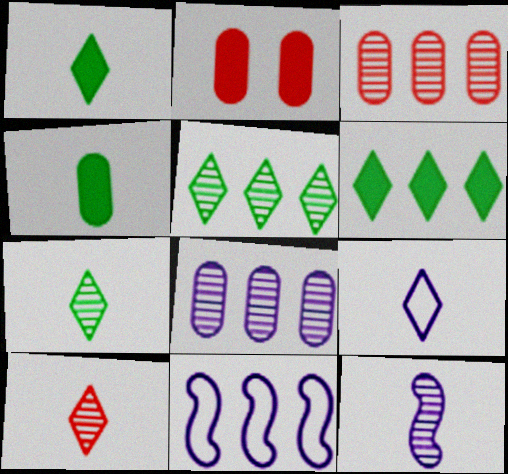[[1, 9, 10], 
[2, 7, 11], 
[3, 6, 11]]